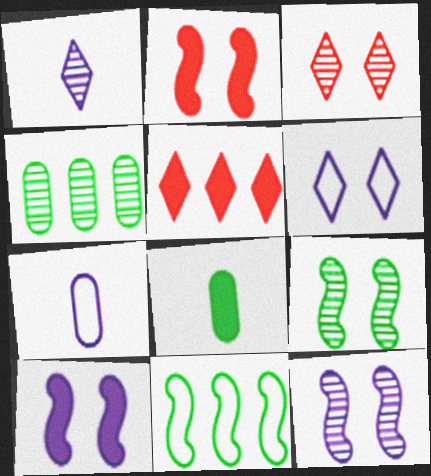[[5, 7, 9], 
[5, 8, 10]]